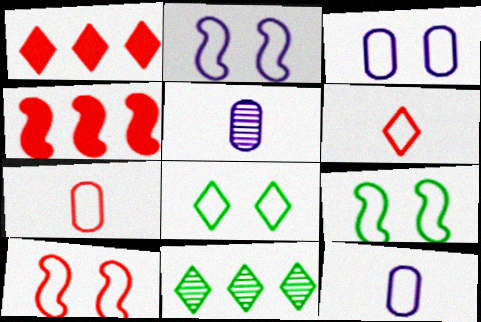[[1, 5, 9], 
[2, 9, 10], 
[3, 8, 10], 
[4, 5, 8]]